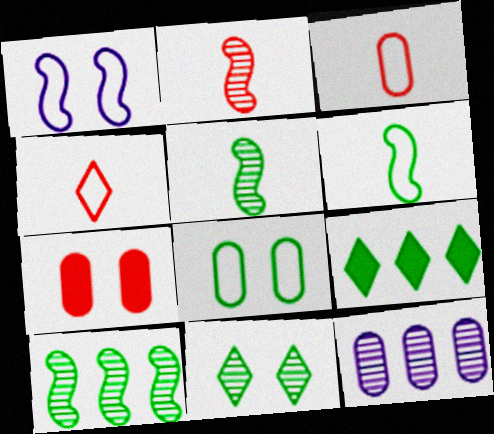[[1, 7, 11], 
[2, 11, 12], 
[5, 8, 9]]